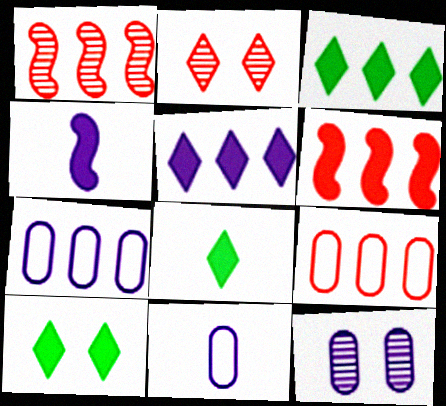[[1, 3, 7], 
[1, 10, 11], 
[3, 8, 10]]